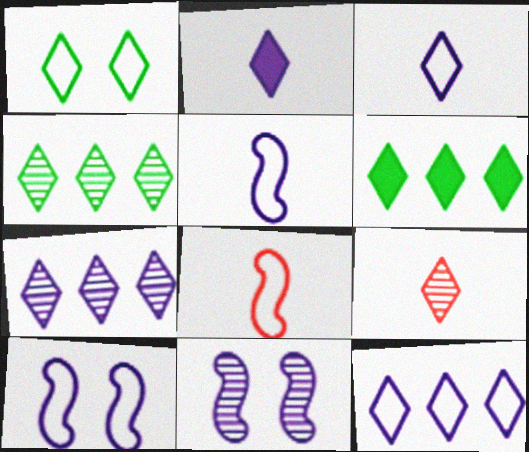[]